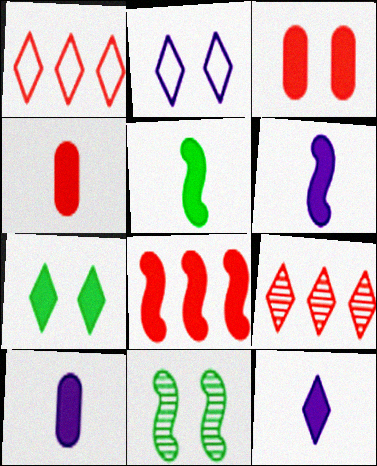[[1, 10, 11], 
[2, 3, 11], 
[4, 5, 12], 
[6, 10, 12], 
[7, 8, 10]]